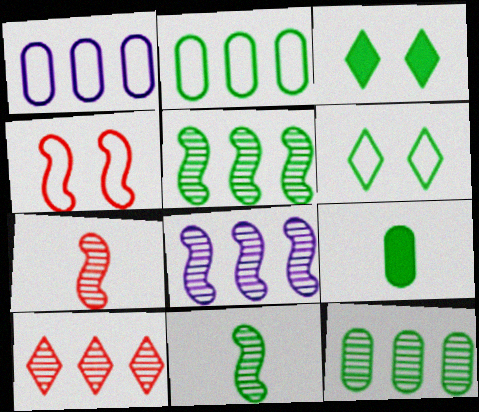[[1, 3, 7], 
[2, 3, 11], 
[5, 6, 9], 
[8, 10, 12]]